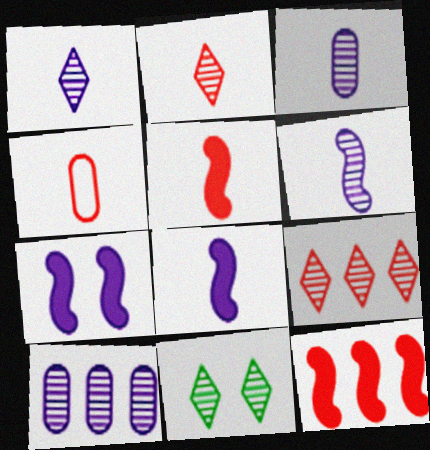[[1, 3, 6], 
[1, 9, 11], 
[2, 4, 5]]